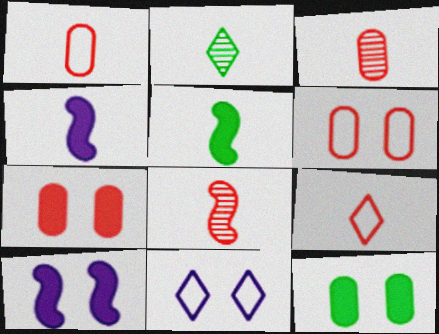[[1, 2, 4]]